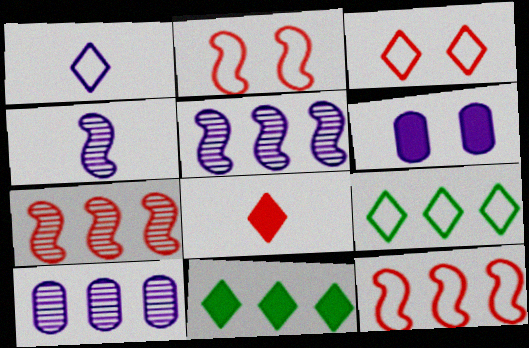[[1, 3, 9], 
[1, 5, 6], 
[10, 11, 12]]